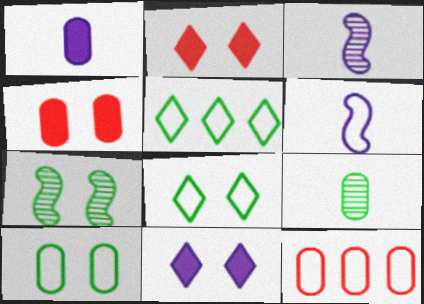[[3, 4, 5], 
[6, 8, 12]]